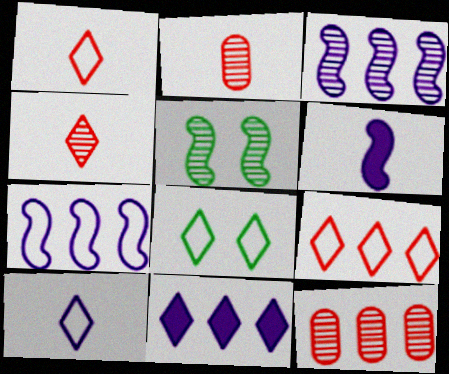[[4, 8, 11], 
[6, 8, 12], 
[8, 9, 10]]